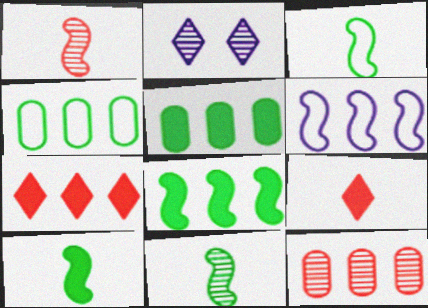[[2, 11, 12], 
[3, 10, 11]]